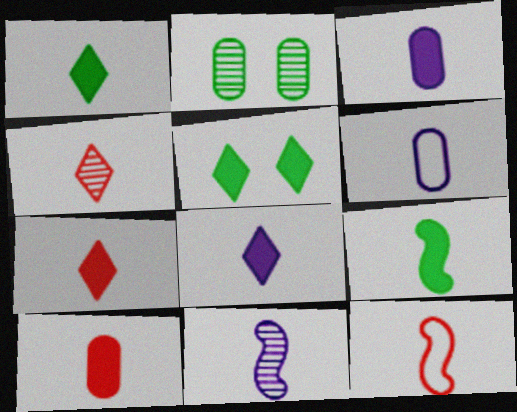[[1, 7, 8], 
[3, 7, 9], 
[4, 6, 9], 
[4, 10, 12], 
[6, 8, 11], 
[8, 9, 10], 
[9, 11, 12]]